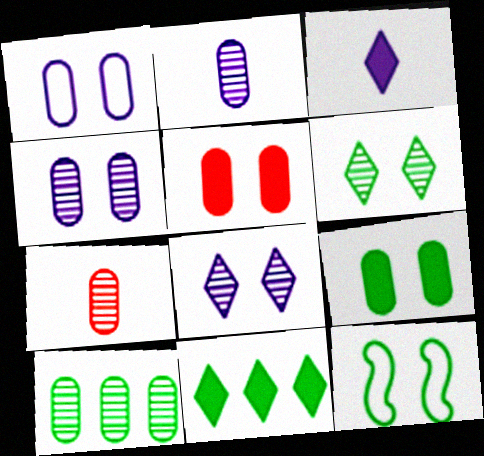[[4, 7, 10], 
[5, 8, 12], 
[6, 9, 12]]